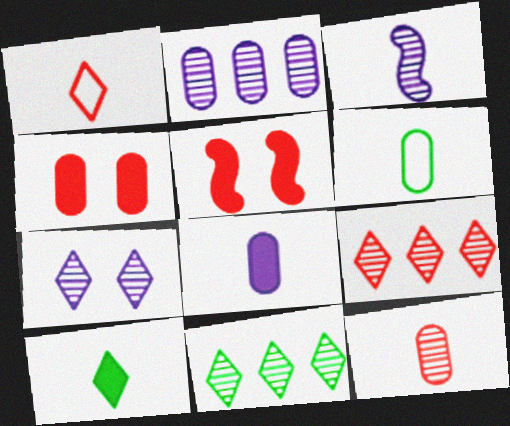[[2, 3, 7], 
[2, 4, 6], 
[6, 8, 12]]